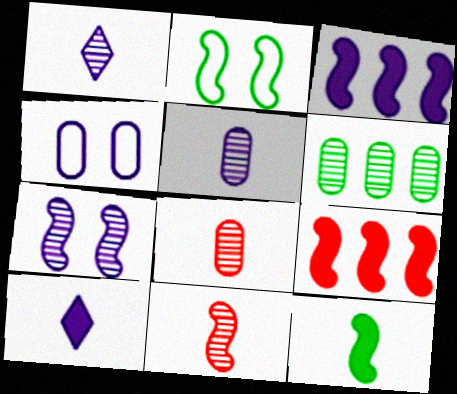[[1, 3, 4], 
[2, 3, 11]]